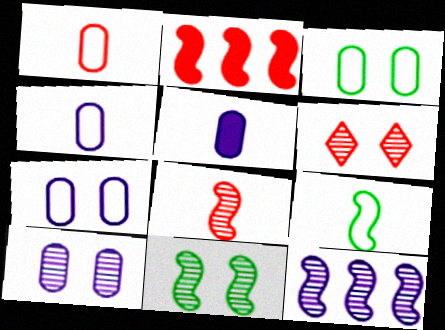[[1, 2, 6], 
[6, 10, 11], 
[8, 11, 12]]